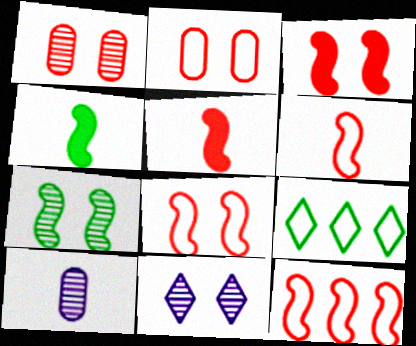[[1, 7, 11], 
[3, 9, 10], 
[6, 8, 12]]